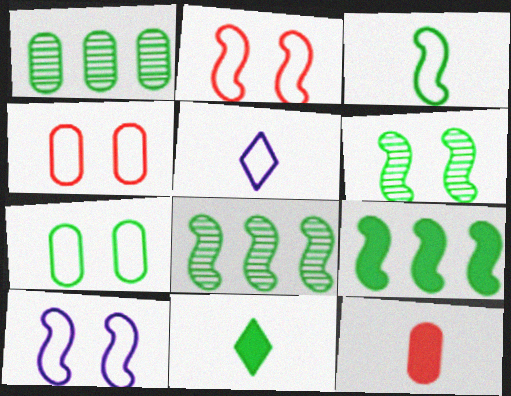[[3, 6, 9], 
[7, 8, 11]]